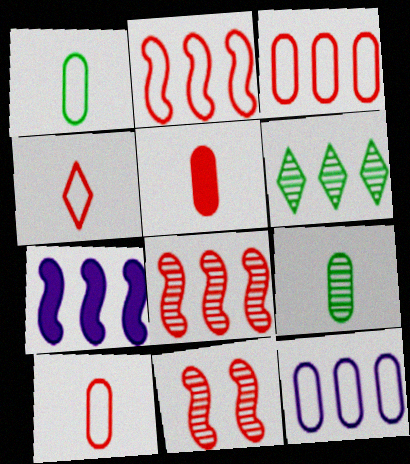[[3, 6, 7]]